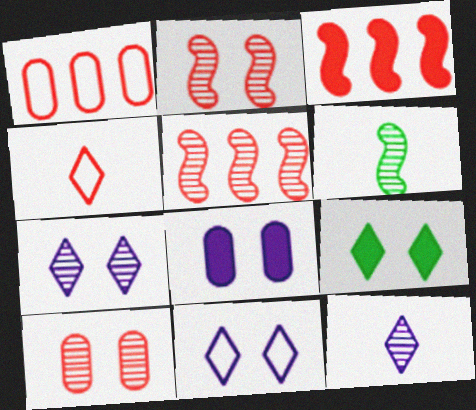[[3, 4, 10]]